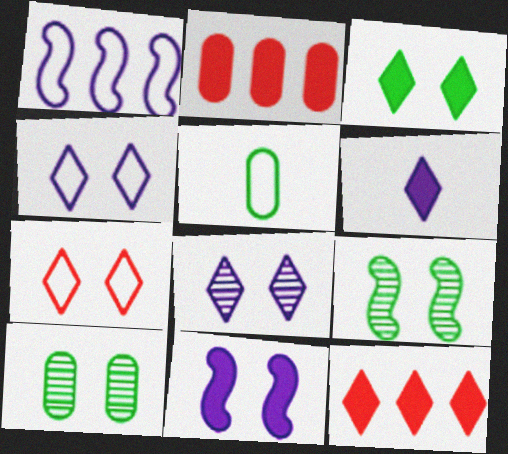[[1, 5, 7], 
[3, 6, 12], 
[3, 7, 8], 
[7, 10, 11]]